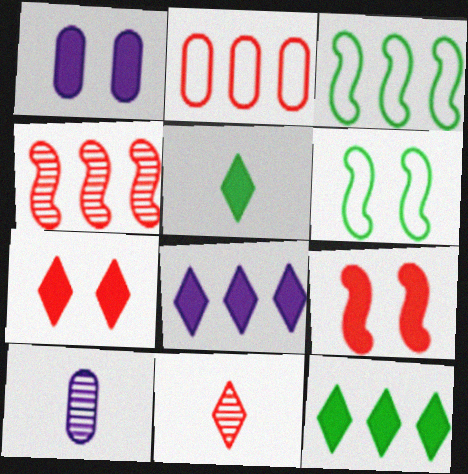[[1, 3, 11], 
[2, 9, 11], 
[3, 7, 10], 
[5, 7, 8]]